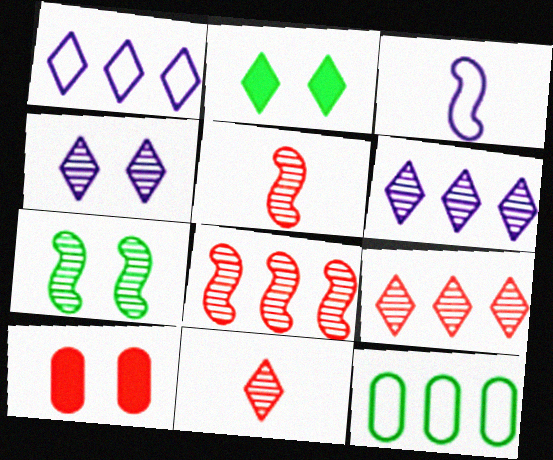[[1, 2, 11]]